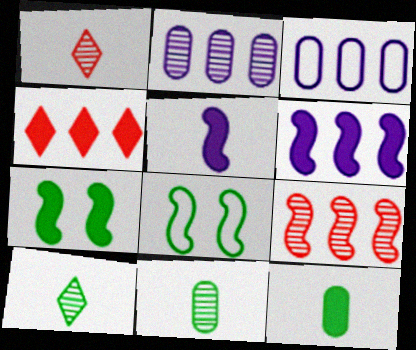[[1, 3, 7], 
[5, 8, 9]]